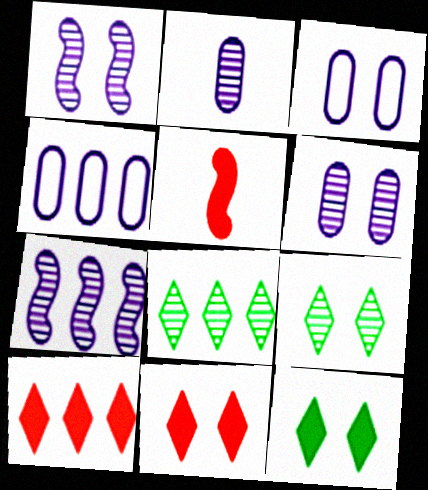[[3, 5, 8], 
[4, 5, 9]]